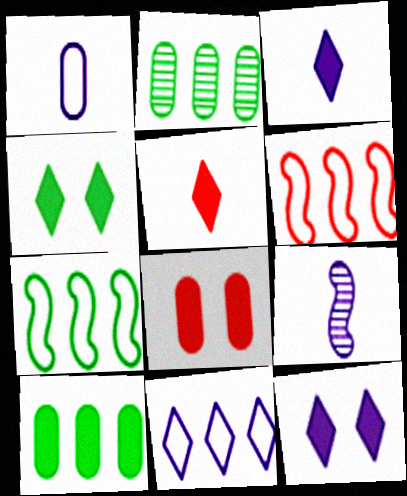[[1, 2, 8], 
[1, 3, 9]]